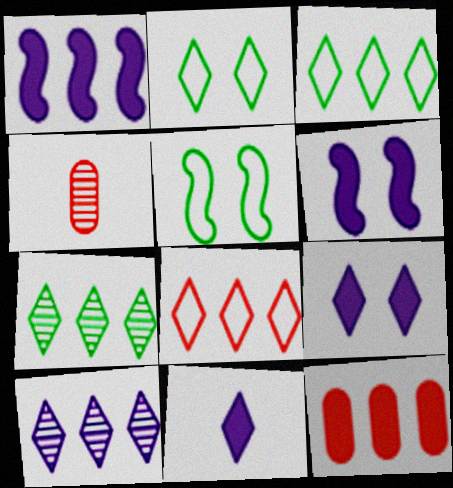[[1, 2, 4], 
[3, 4, 6]]